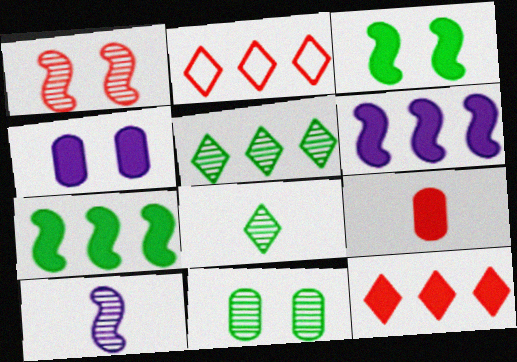[[1, 2, 9]]